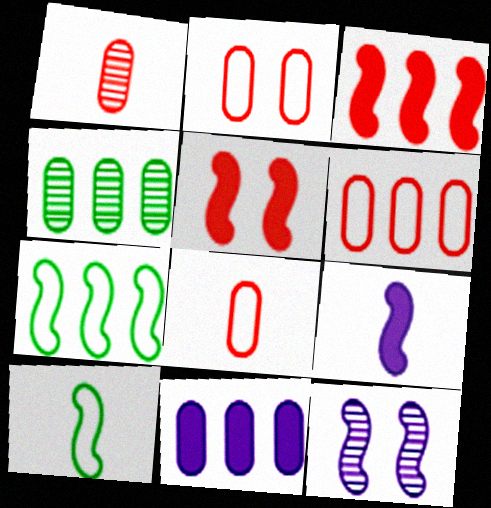[[2, 6, 8], 
[3, 10, 12], 
[4, 6, 11]]